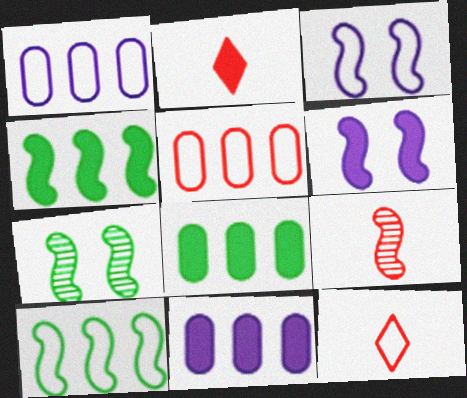[[1, 2, 7], 
[2, 6, 8], 
[3, 4, 9], 
[6, 9, 10], 
[7, 11, 12]]